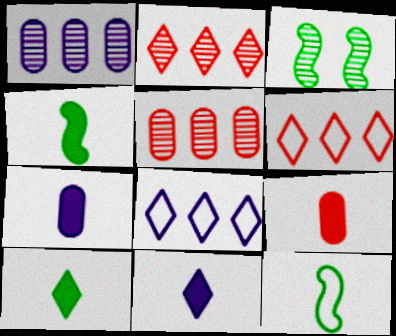[[3, 6, 7], 
[3, 8, 9], 
[4, 9, 11]]